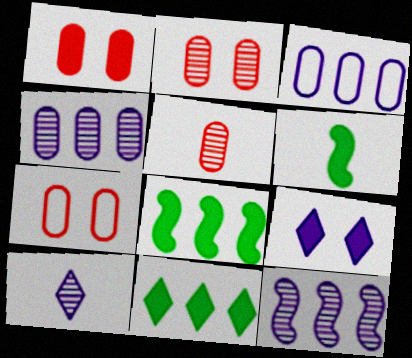[[1, 2, 7], 
[7, 8, 10]]